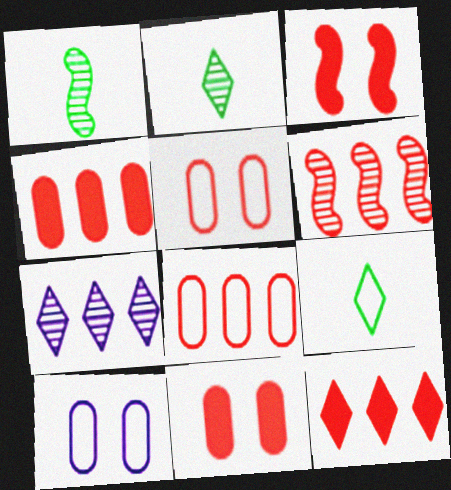[[1, 10, 12], 
[6, 8, 12]]